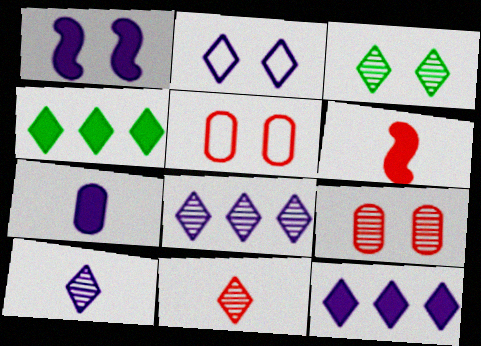[[1, 3, 5], 
[1, 7, 12], 
[2, 4, 11], 
[2, 10, 12], 
[3, 8, 11]]